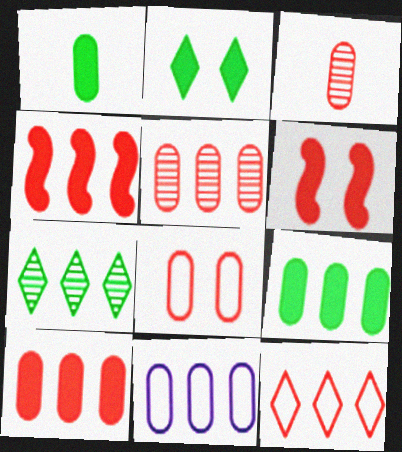[[3, 6, 12], 
[3, 8, 10], 
[4, 5, 12], 
[4, 7, 11], 
[5, 9, 11]]